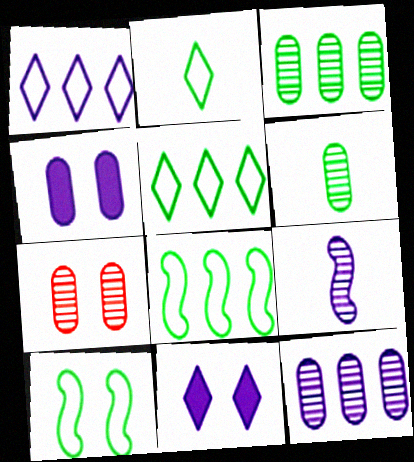[[1, 4, 9], 
[6, 7, 12], 
[7, 10, 11]]